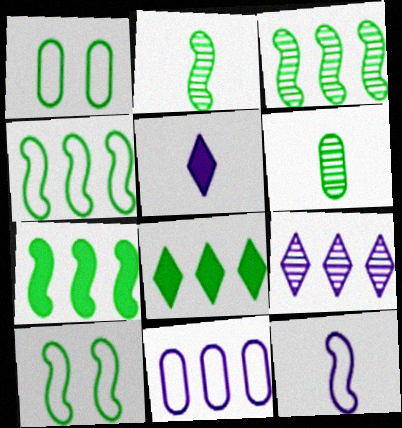[[1, 2, 8], 
[2, 7, 10], 
[3, 4, 7], 
[6, 8, 10]]